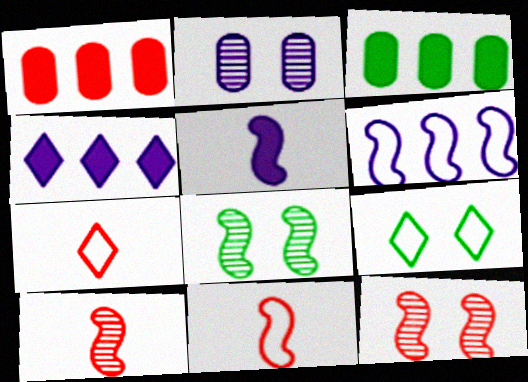[[1, 7, 12]]